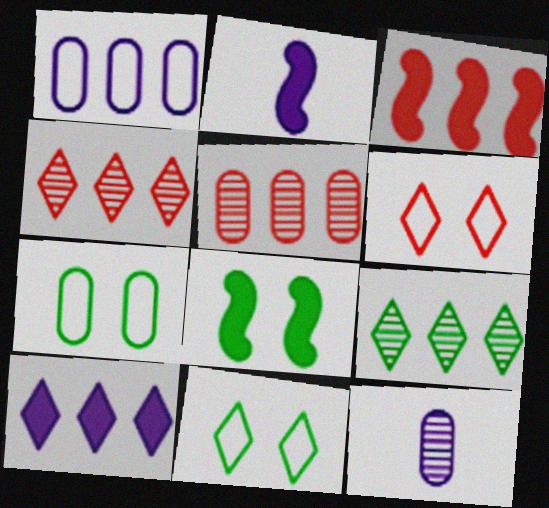[[1, 3, 9], 
[2, 3, 8], 
[2, 4, 7], 
[2, 5, 11], 
[3, 11, 12]]